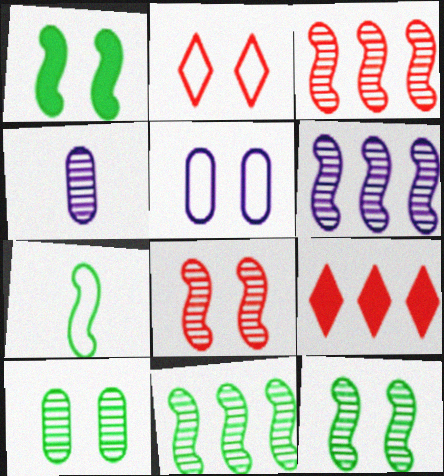[[1, 7, 11], 
[3, 6, 11]]